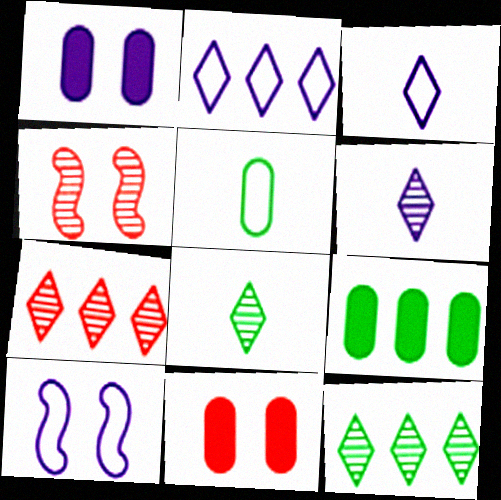[[3, 4, 9]]